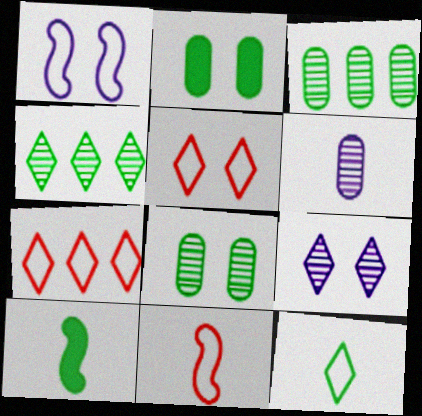[]